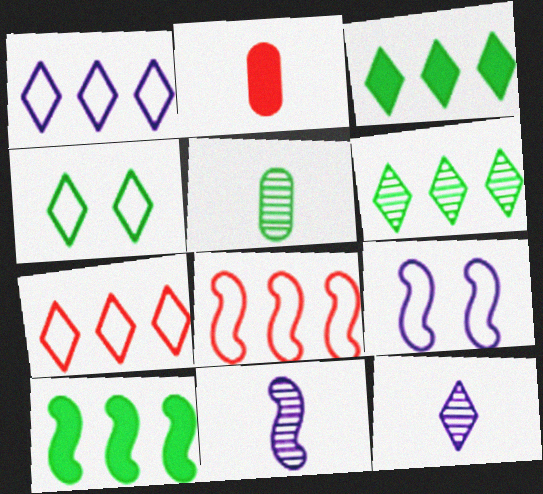[[2, 6, 9], 
[4, 5, 10]]